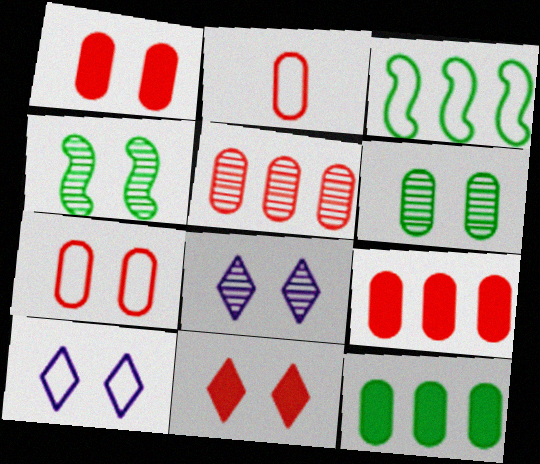[[1, 2, 5], 
[1, 4, 10], 
[2, 3, 10]]